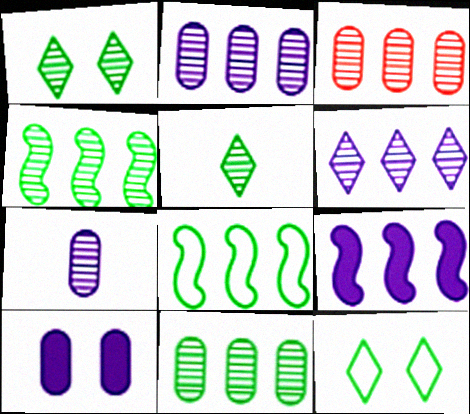[[2, 3, 11], 
[3, 4, 6]]